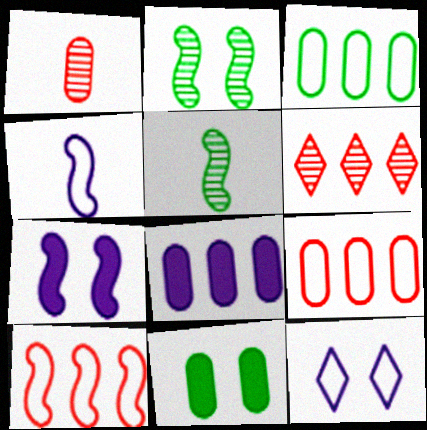[[4, 6, 11], 
[5, 7, 10]]